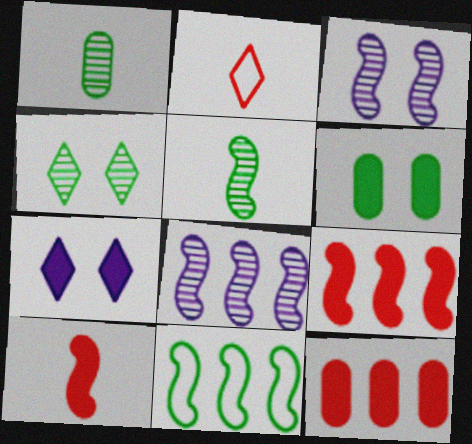[[2, 6, 8], 
[3, 10, 11], 
[8, 9, 11]]